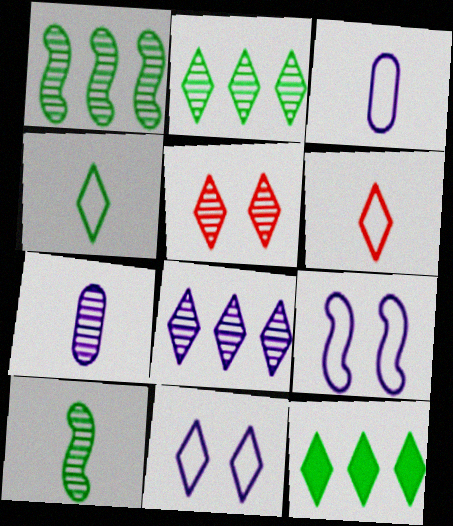[[1, 5, 7]]